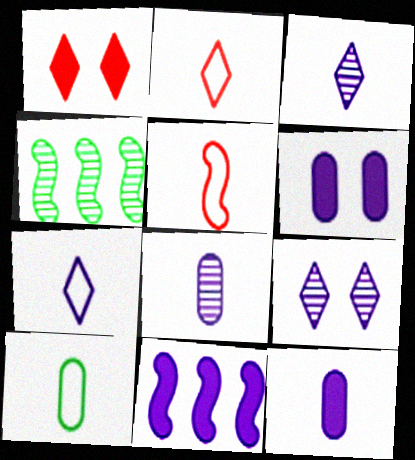[[2, 4, 6], 
[5, 7, 10]]